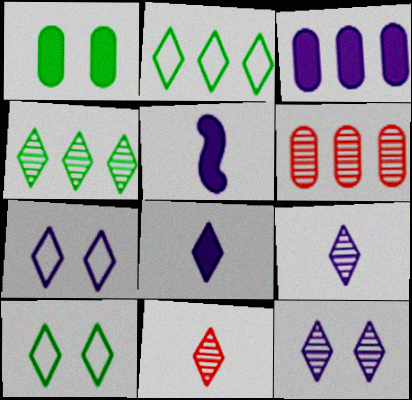[[4, 11, 12], 
[5, 6, 10]]